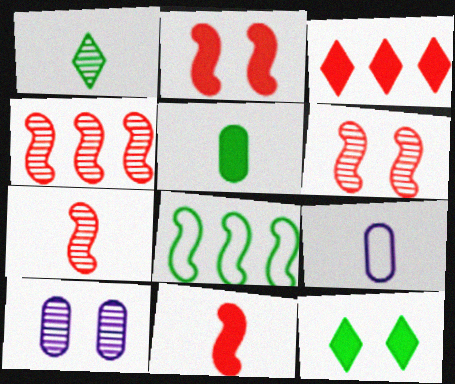[[1, 4, 10], 
[1, 9, 11], 
[4, 6, 7], 
[4, 9, 12]]